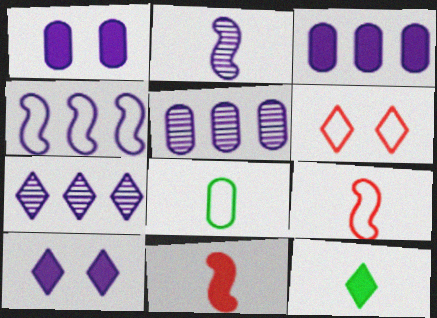[[3, 4, 7], 
[4, 6, 8], 
[6, 7, 12]]